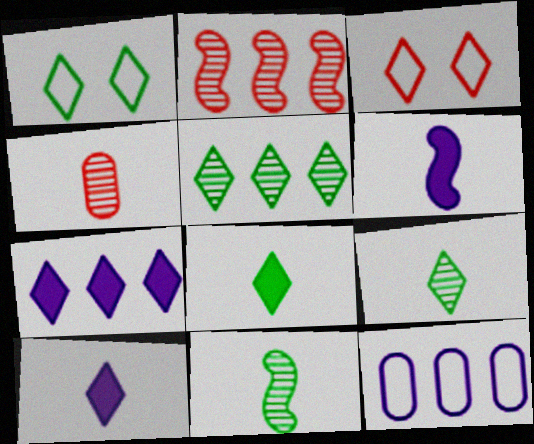[[1, 5, 8], 
[3, 5, 10], 
[3, 7, 9]]